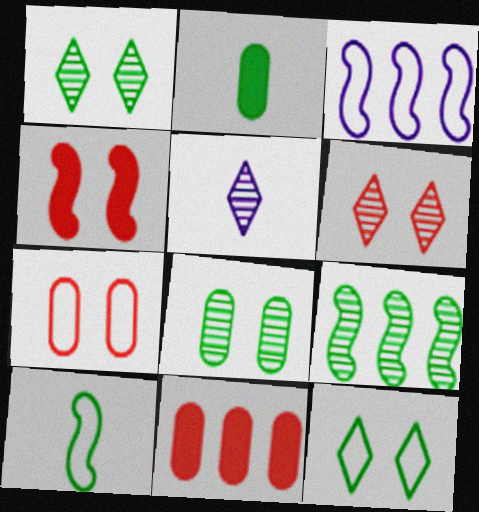[[2, 3, 6], 
[2, 9, 12], 
[4, 6, 7]]